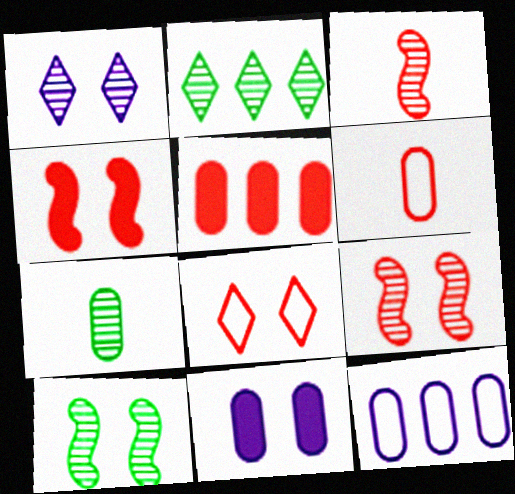[[2, 7, 10], 
[3, 5, 8], 
[8, 10, 11]]